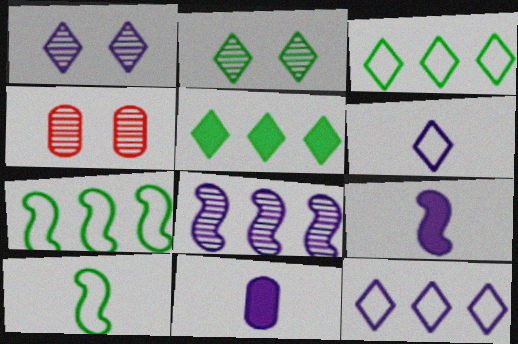[[3, 4, 9]]